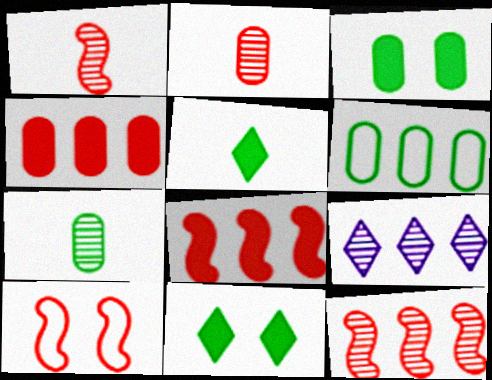[[1, 8, 10], 
[3, 6, 7], 
[6, 8, 9]]